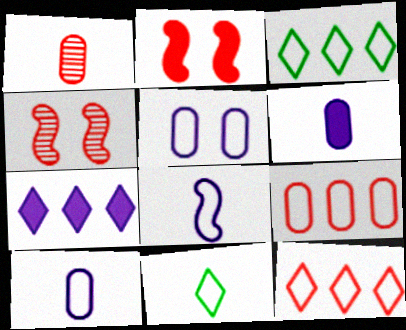[[1, 2, 12], 
[3, 4, 6]]